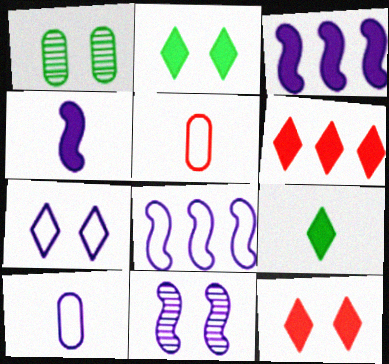[[4, 8, 11], 
[7, 8, 10]]